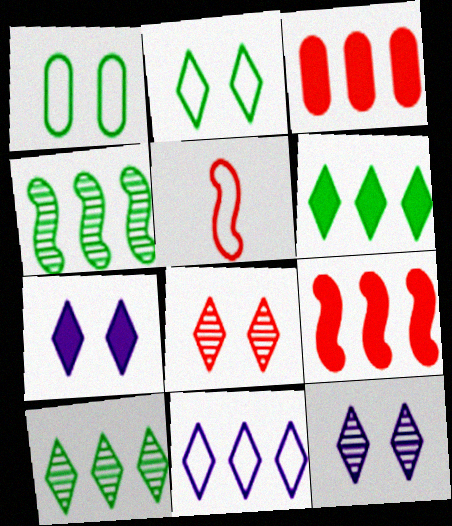[[1, 5, 11], 
[2, 7, 8], 
[3, 4, 11], 
[3, 5, 8]]